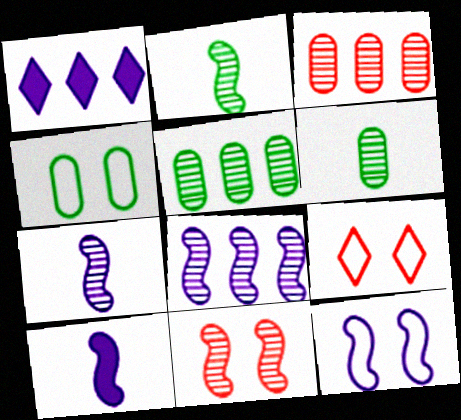[[2, 8, 11], 
[4, 9, 12], 
[5, 9, 10], 
[8, 10, 12]]